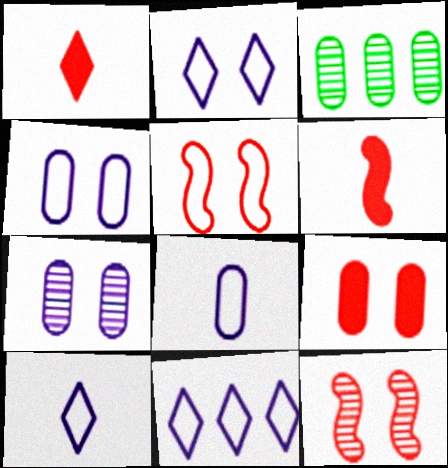[[2, 3, 6], 
[2, 10, 11], 
[3, 8, 9]]